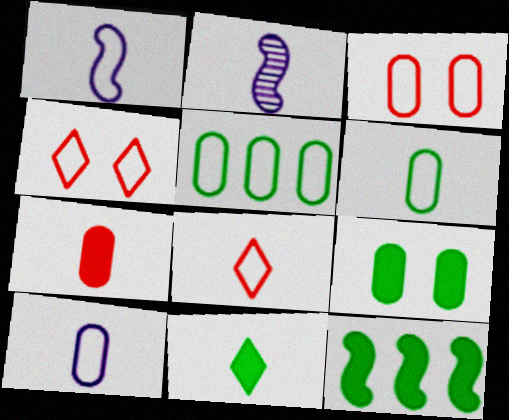[[1, 4, 5], 
[1, 6, 8], 
[3, 5, 10], 
[9, 11, 12]]